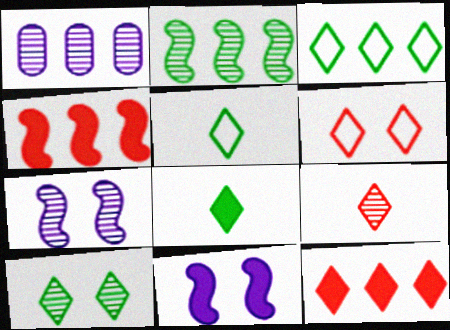[[1, 3, 4], 
[3, 8, 10], 
[6, 9, 12]]